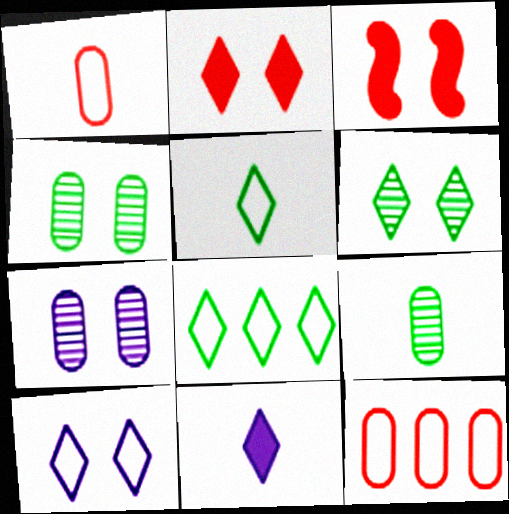[[2, 6, 10], 
[3, 4, 10]]